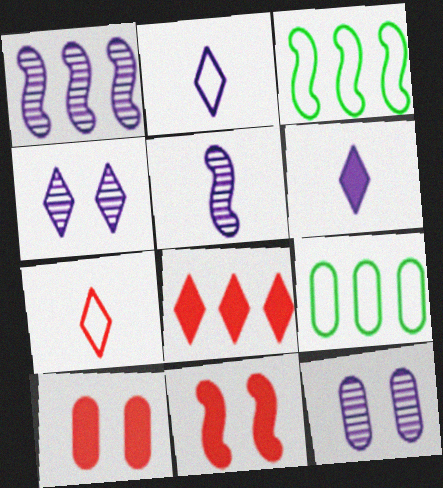[[1, 8, 9], 
[3, 5, 11]]